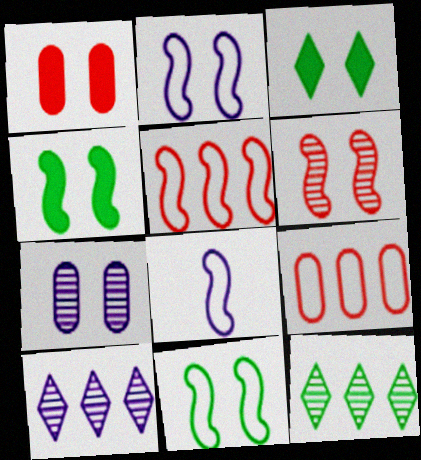[[1, 8, 12], 
[2, 4, 6], 
[5, 8, 11]]